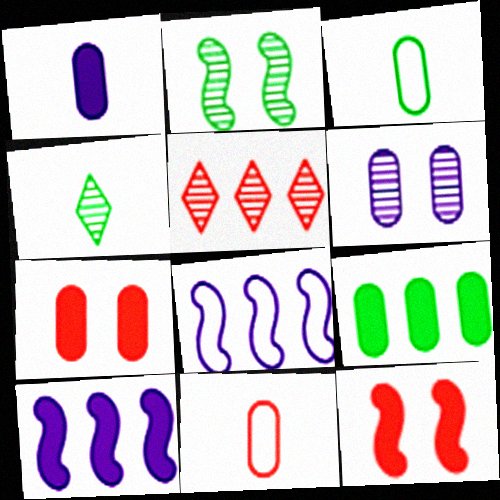[[1, 7, 9], 
[4, 7, 8], 
[5, 8, 9], 
[5, 11, 12], 
[6, 9, 11]]